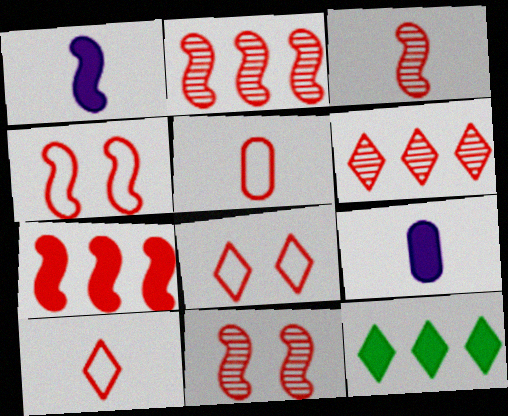[[2, 3, 11], 
[3, 4, 7]]